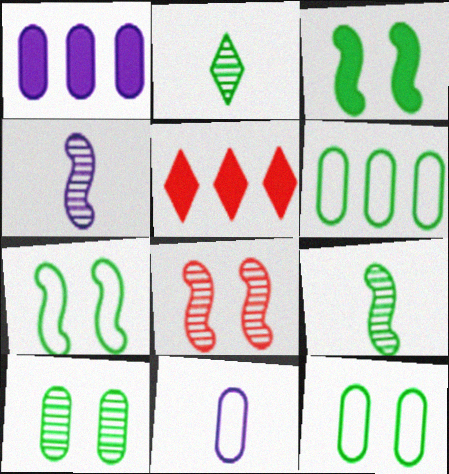[[2, 3, 6], 
[4, 5, 12]]